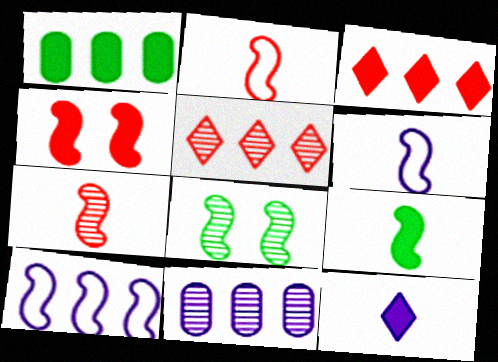[[1, 4, 12], 
[1, 5, 10], 
[6, 7, 9]]